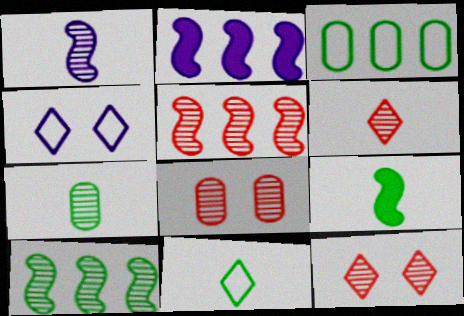[[1, 6, 7], 
[2, 8, 11], 
[5, 6, 8], 
[7, 9, 11]]